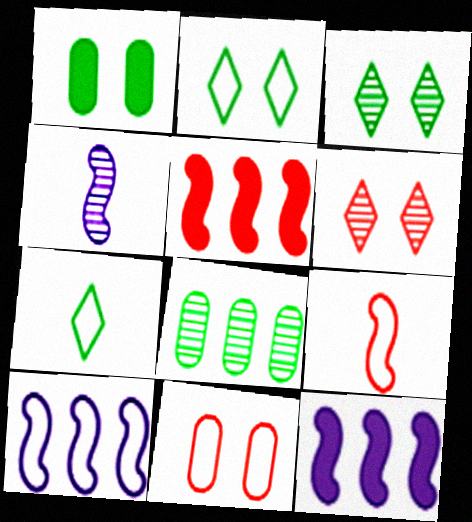[[4, 6, 8], 
[7, 10, 11]]